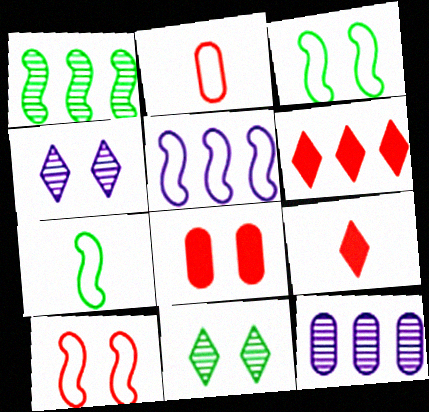[[3, 4, 8], 
[3, 9, 12], 
[5, 7, 10]]